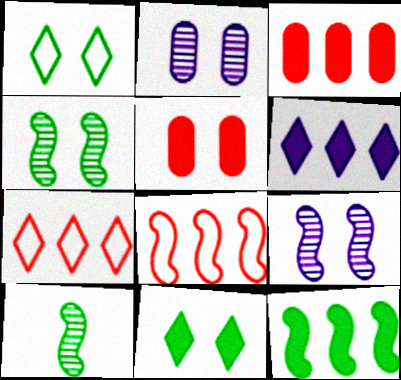[[1, 5, 9], 
[3, 6, 12]]